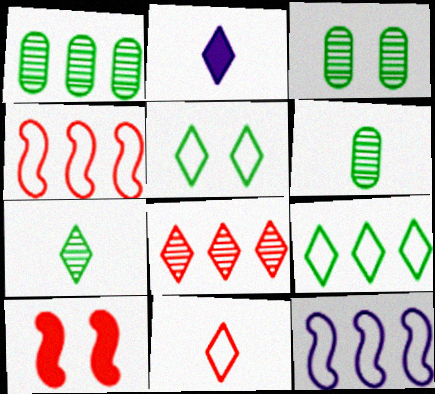[[1, 3, 6], 
[2, 3, 4], 
[2, 5, 8], 
[2, 7, 11]]